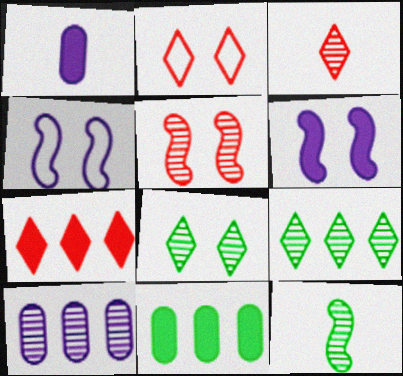[[2, 3, 7], 
[3, 4, 11]]